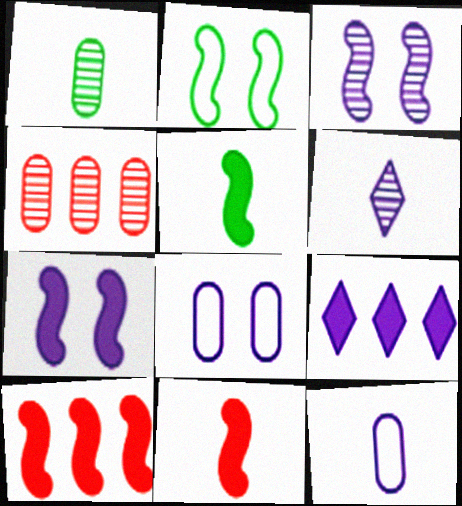[[3, 9, 12], 
[5, 7, 10]]